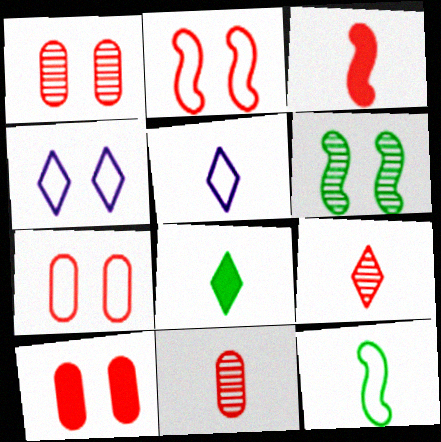[[1, 7, 10], 
[4, 6, 10], 
[5, 8, 9]]